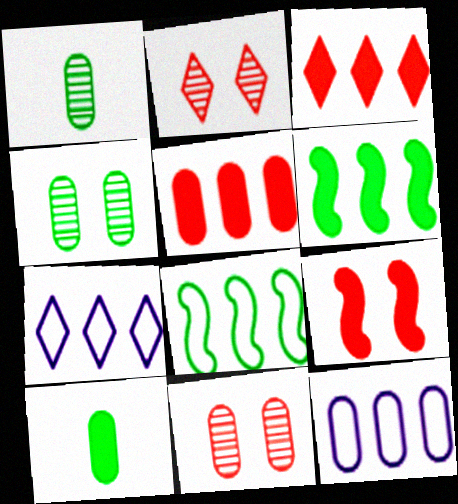[[1, 7, 9], 
[10, 11, 12]]